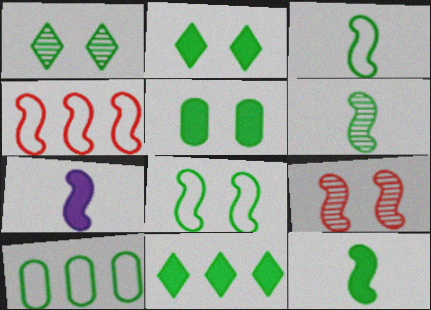[[1, 5, 8], 
[1, 10, 12], 
[2, 6, 10], 
[3, 6, 12], 
[5, 11, 12]]